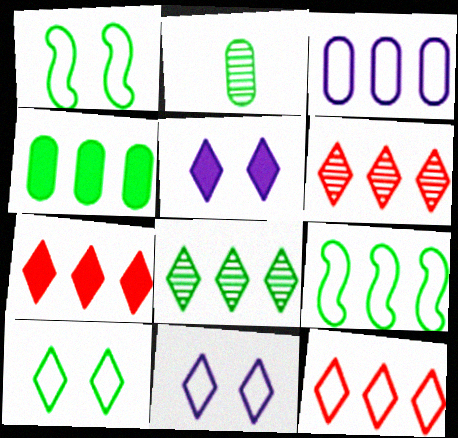[[3, 9, 12], 
[4, 8, 9], 
[6, 7, 12]]